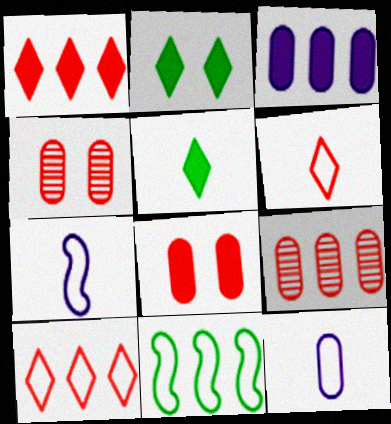[[2, 7, 9]]